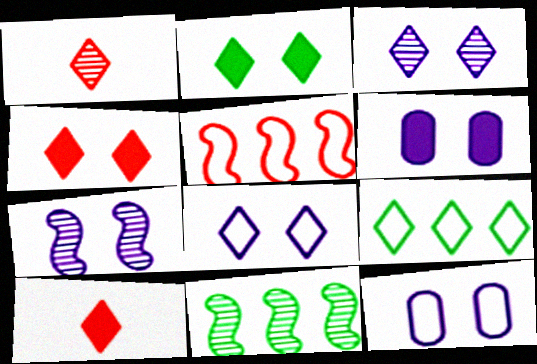[[3, 9, 10], 
[6, 7, 8], 
[10, 11, 12]]